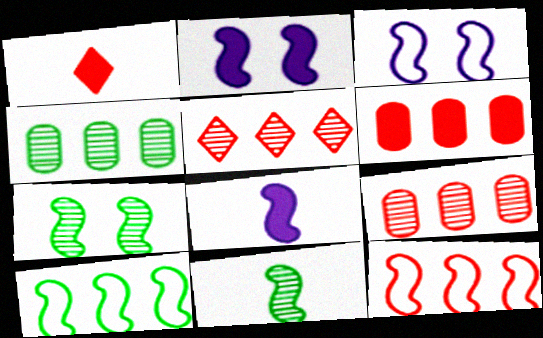[[1, 3, 4], 
[2, 11, 12], 
[5, 6, 12], 
[7, 8, 12]]